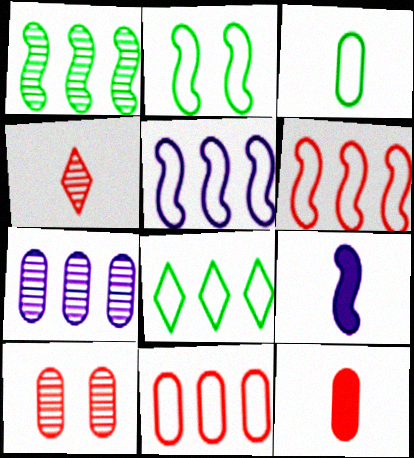[[2, 3, 8], 
[3, 4, 9], 
[5, 8, 11], 
[8, 9, 10], 
[10, 11, 12]]